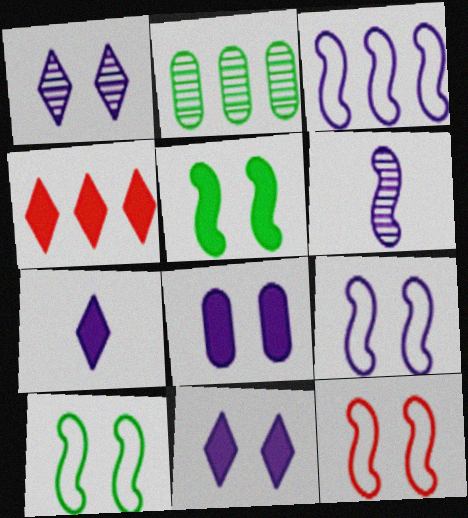[[1, 8, 9], 
[2, 3, 4], 
[2, 7, 12], 
[9, 10, 12]]